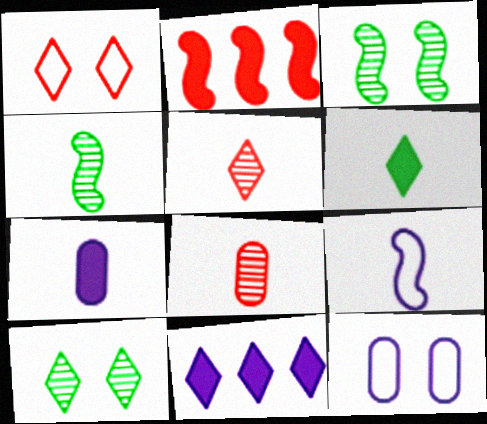[[1, 2, 8], 
[2, 3, 9], 
[6, 8, 9]]